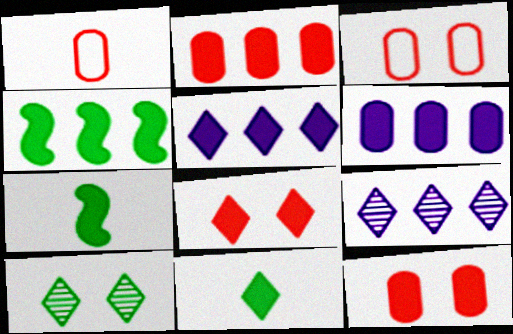[[2, 4, 5], 
[3, 7, 9], 
[5, 7, 12], 
[5, 8, 11], 
[6, 7, 8]]